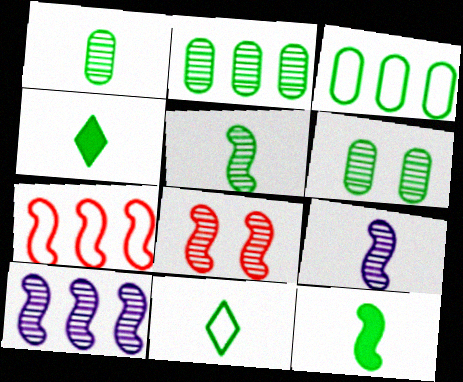[[1, 2, 6], 
[1, 11, 12], 
[5, 8, 10]]